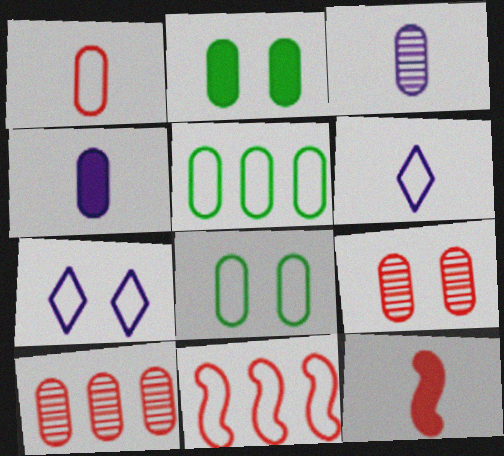[[4, 5, 9], 
[4, 8, 10], 
[6, 8, 11]]